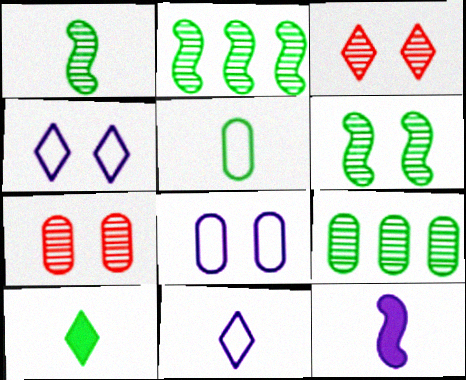[[1, 2, 6], 
[1, 5, 10]]